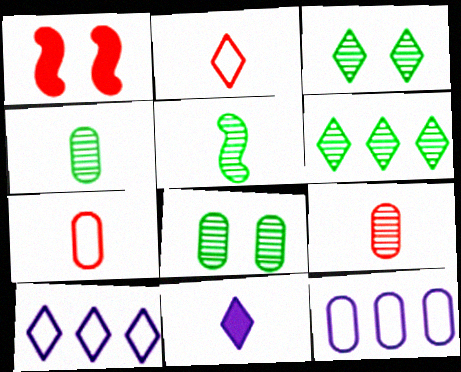[[1, 4, 10], 
[5, 6, 8], 
[5, 7, 11]]